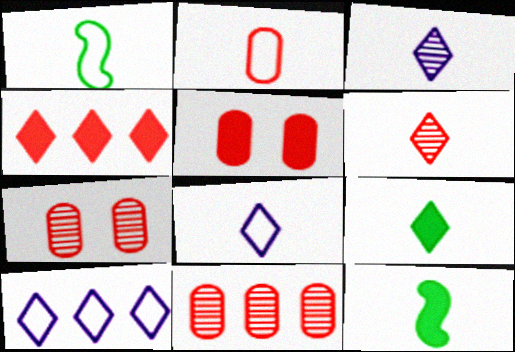[[1, 2, 8], 
[2, 3, 12], 
[2, 5, 11], 
[6, 8, 9], 
[7, 10, 12]]